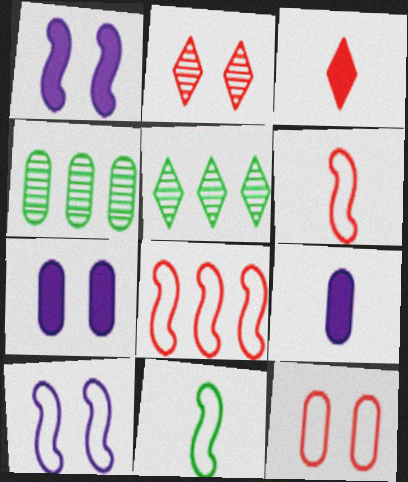[[3, 4, 10], 
[4, 9, 12], 
[5, 6, 7], 
[8, 10, 11]]